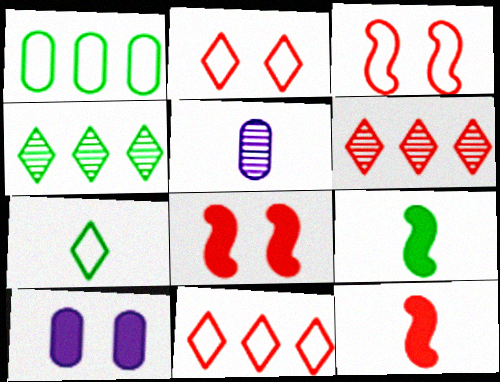[[5, 7, 12]]